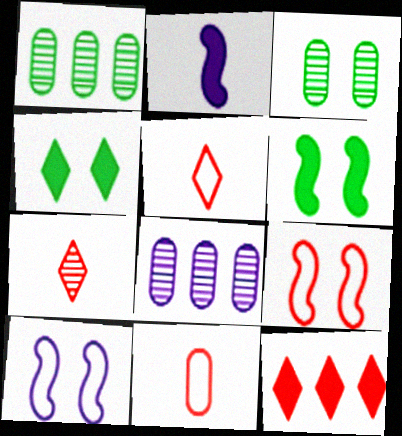[[5, 6, 8]]